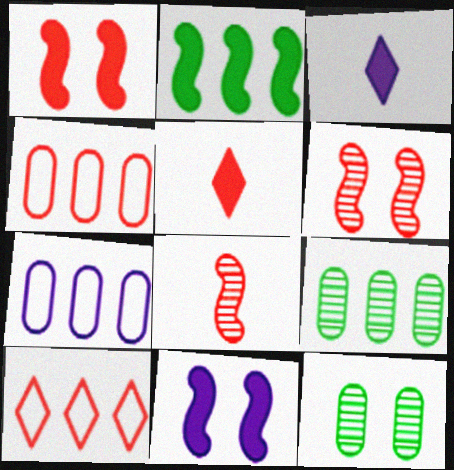[[4, 5, 6]]